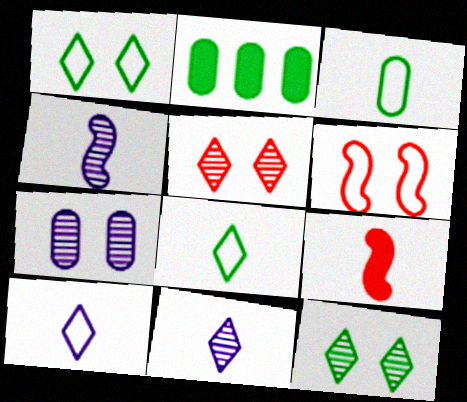[[2, 6, 11], 
[3, 9, 11]]